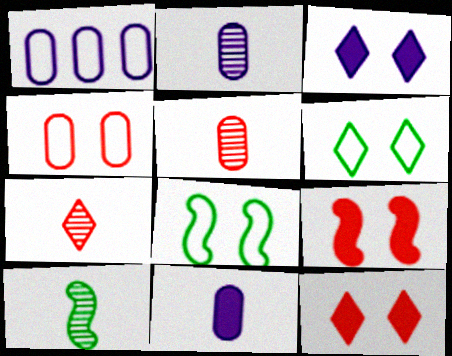[[1, 10, 12], 
[2, 7, 10]]